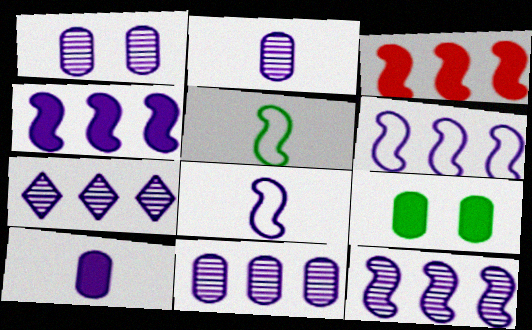[[1, 2, 11], 
[4, 6, 12], 
[7, 11, 12]]